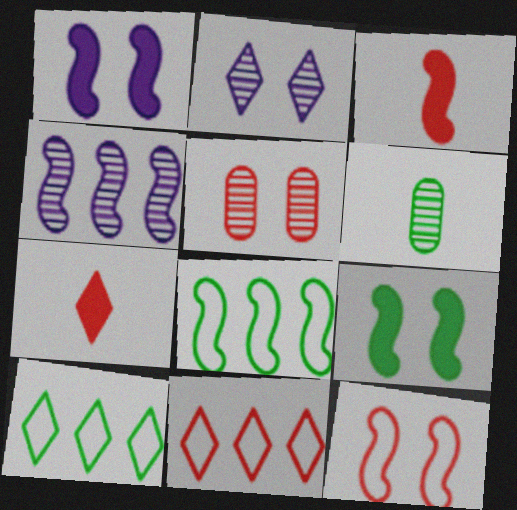[[1, 6, 11], 
[2, 7, 10], 
[3, 5, 11], 
[6, 9, 10]]